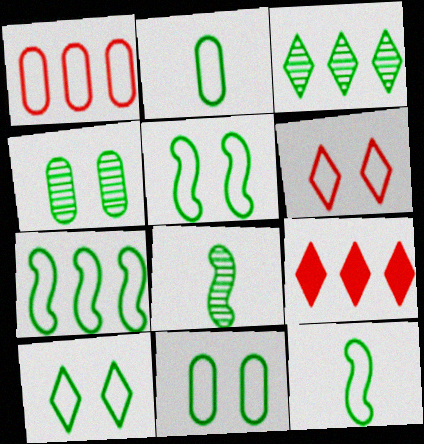[[2, 7, 10], 
[3, 4, 8], 
[5, 7, 12], 
[5, 10, 11]]